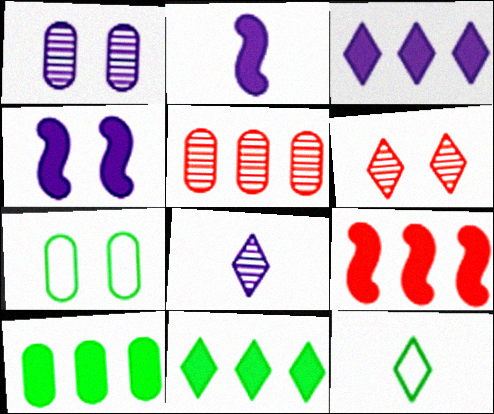[[1, 9, 12], 
[3, 6, 12], 
[3, 9, 10], 
[4, 5, 12], 
[4, 6, 7], 
[7, 8, 9]]